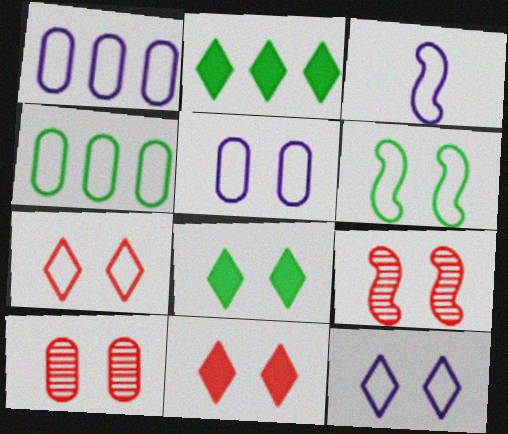[[1, 3, 12], 
[2, 3, 10], 
[3, 4, 7], 
[5, 6, 7], 
[5, 8, 9]]